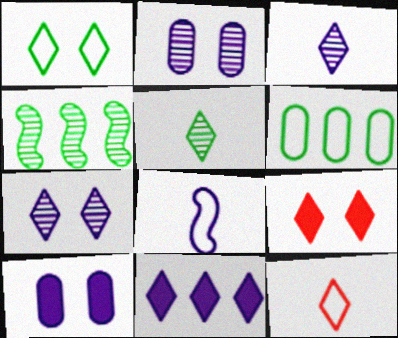[[1, 7, 9], 
[2, 8, 11], 
[4, 10, 12]]